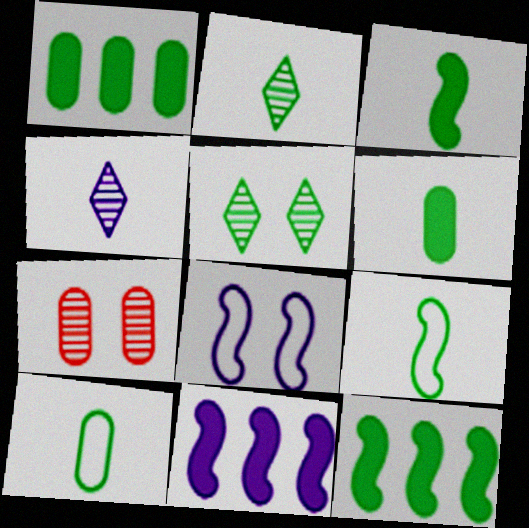[[1, 5, 9], 
[2, 3, 10], 
[2, 6, 9], 
[5, 10, 12]]